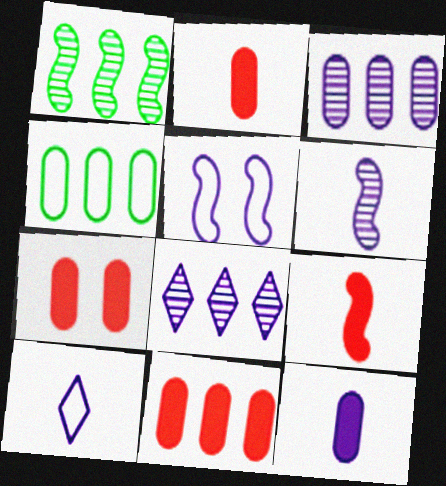[[1, 5, 9], 
[1, 7, 10], 
[2, 7, 11], 
[3, 4, 11], 
[5, 8, 12], 
[6, 10, 12]]